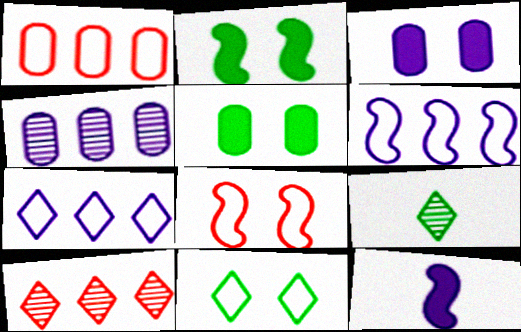[]